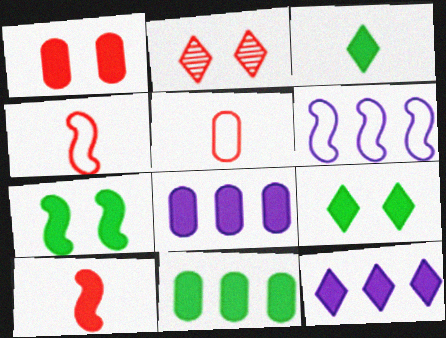[[3, 7, 11], 
[8, 9, 10]]